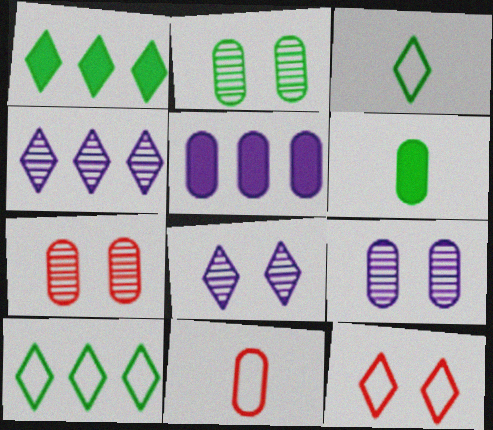[[2, 5, 11], 
[2, 7, 9]]